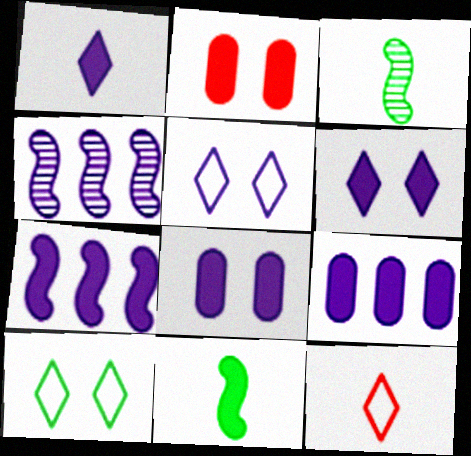[[1, 7, 8]]